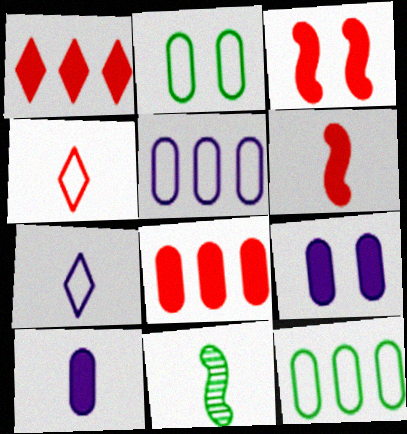[[4, 10, 11]]